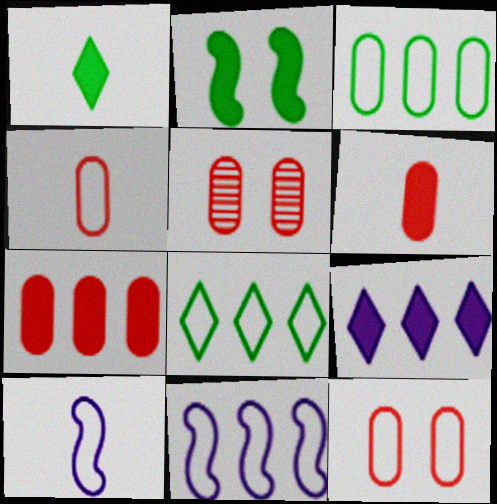[[1, 5, 11], 
[2, 6, 9], 
[4, 5, 7], 
[8, 10, 12]]